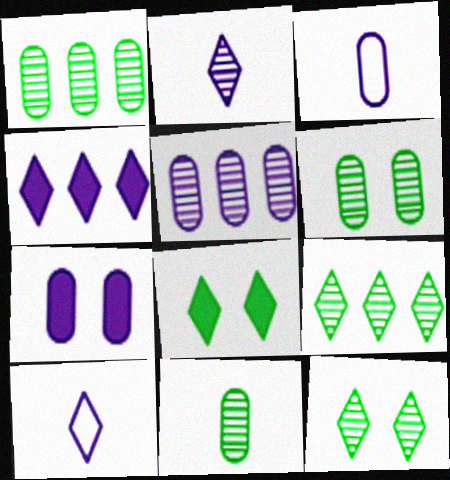[[1, 6, 11], 
[3, 5, 7]]